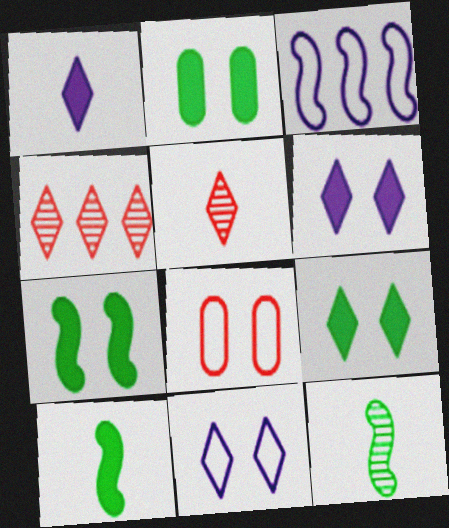[[2, 3, 5], 
[2, 7, 9]]